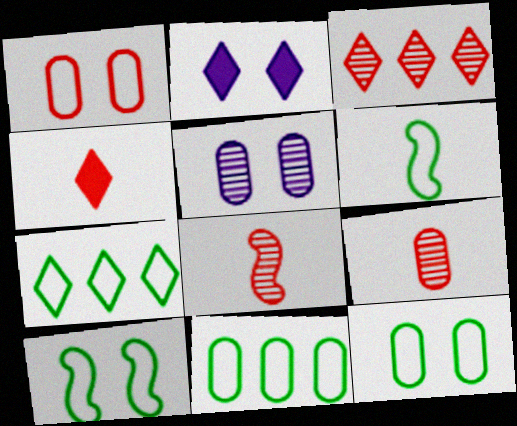[[2, 8, 11], 
[6, 7, 12]]